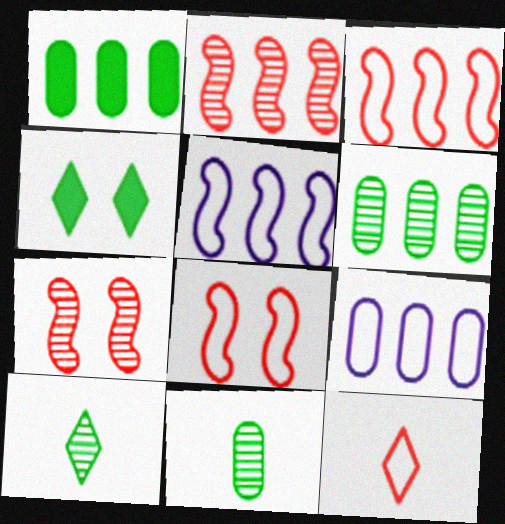[]